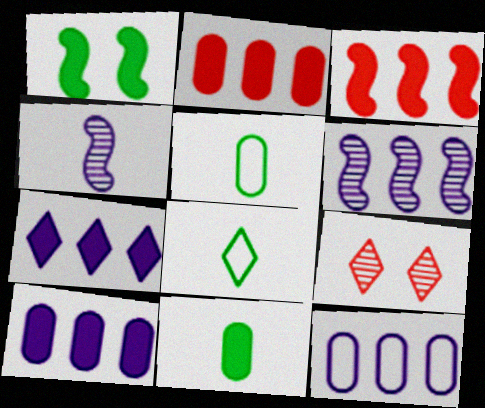[[6, 7, 12], 
[7, 8, 9]]